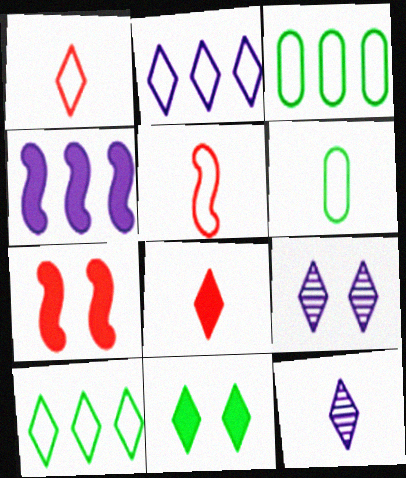[[3, 7, 12], 
[8, 9, 10]]